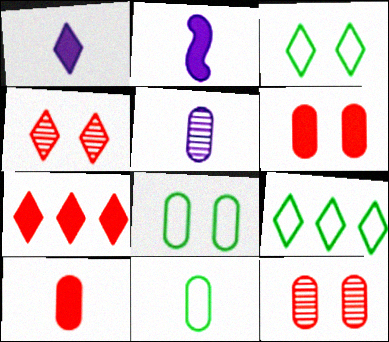[[1, 4, 9], 
[2, 9, 12], 
[5, 10, 11]]